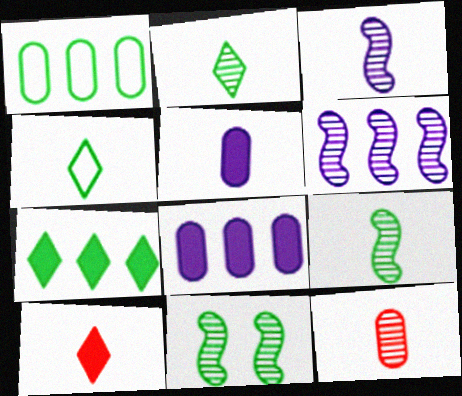[[2, 3, 12]]